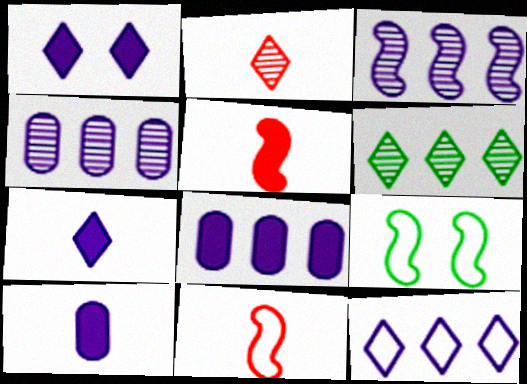[[2, 8, 9], 
[3, 5, 9], 
[3, 8, 12]]